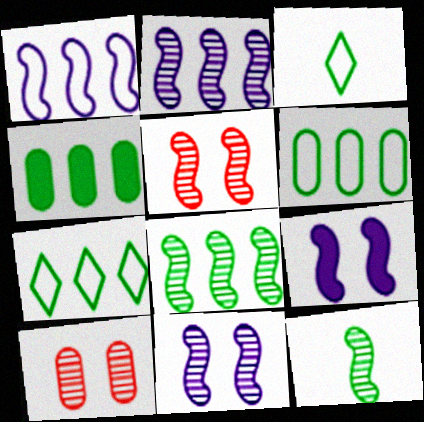[[2, 5, 12], 
[4, 7, 8]]